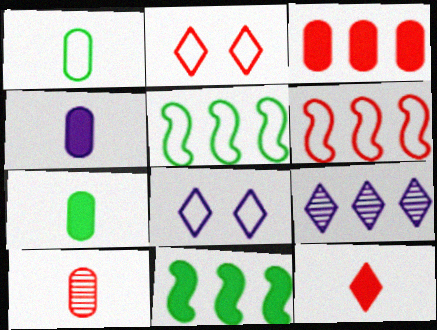[[1, 4, 10], 
[1, 6, 8], 
[3, 5, 9], 
[8, 10, 11]]